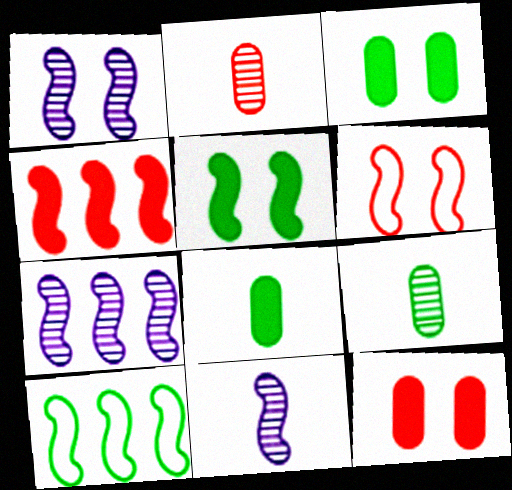[[1, 5, 6], 
[1, 7, 11], 
[4, 7, 10]]